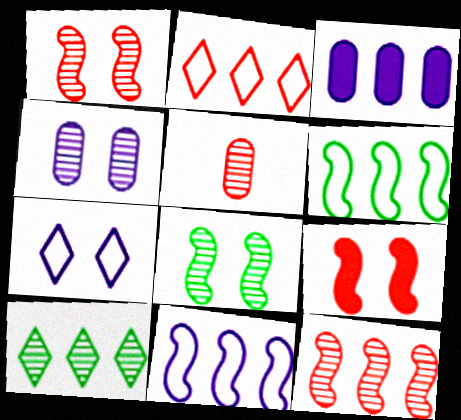[[2, 5, 9]]